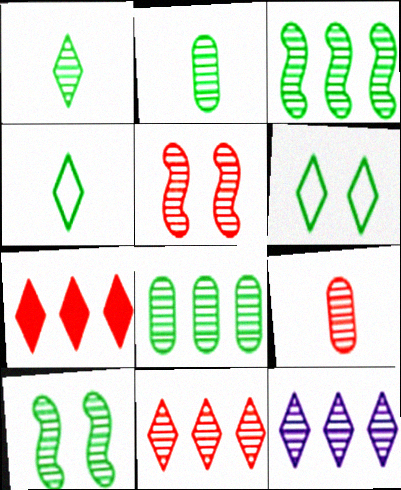[[1, 8, 10], 
[2, 5, 12], 
[5, 9, 11], 
[9, 10, 12]]